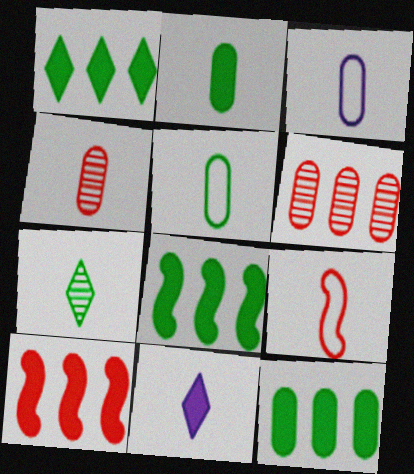[[1, 8, 12], 
[2, 3, 4]]